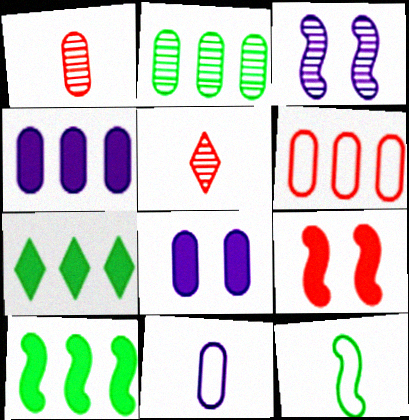[[2, 3, 5], 
[2, 4, 6], 
[5, 6, 9]]